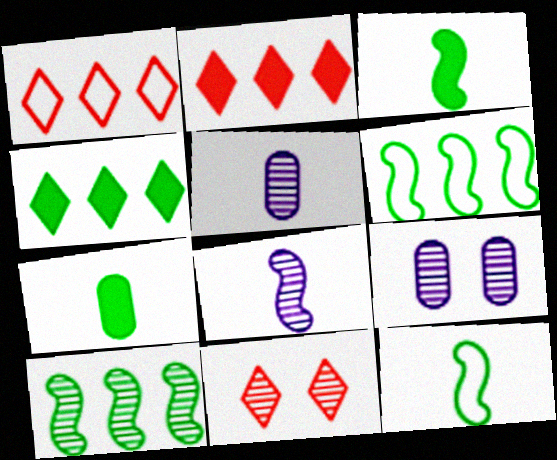[[1, 3, 9], 
[2, 9, 12], 
[5, 10, 11]]